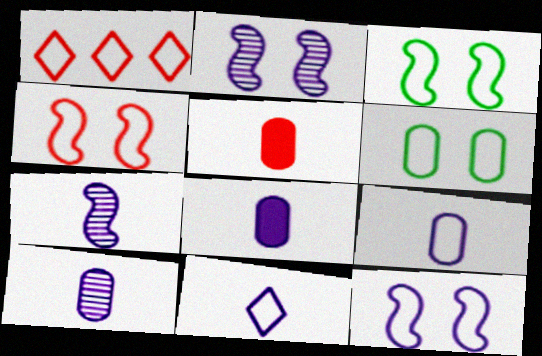[[1, 3, 9], 
[3, 4, 12], 
[7, 8, 11], 
[8, 9, 10]]